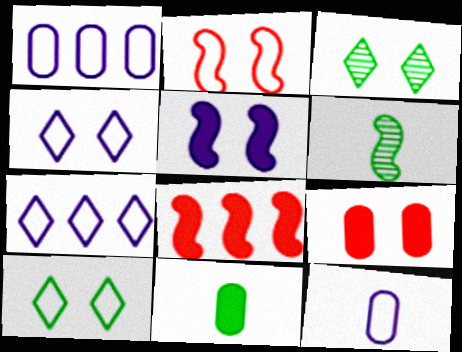[[3, 8, 12], 
[6, 7, 9]]